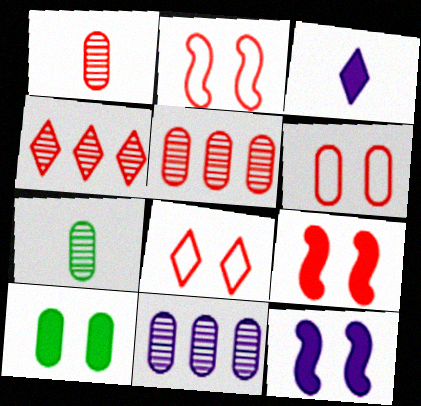[[2, 6, 8]]